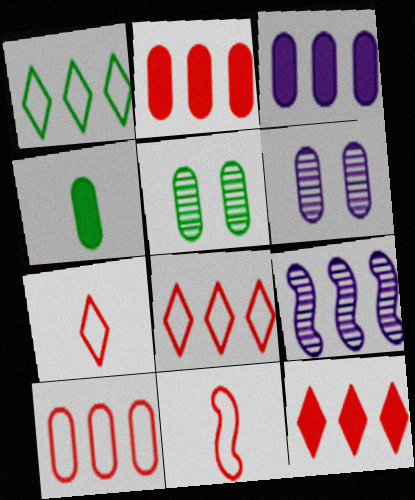[[1, 2, 9], 
[4, 6, 10]]